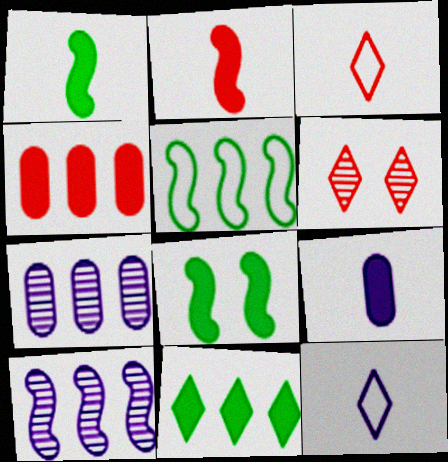[[3, 7, 8], 
[5, 6, 9], 
[6, 11, 12]]